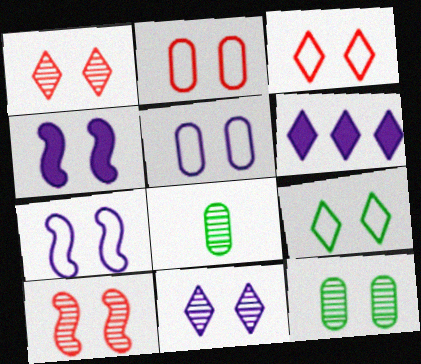[[2, 7, 9], 
[3, 4, 12], 
[4, 5, 11], 
[10, 11, 12]]